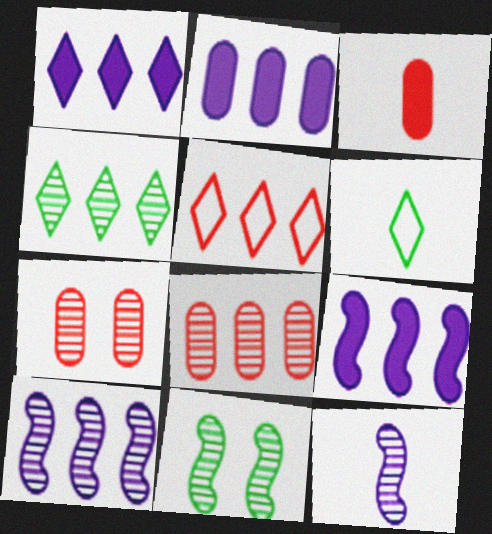[[1, 2, 9], 
[1, 4, 5], 
[3, 6, 12], 
[4, 7, 12], 
[4, 8, 10], 
[6, 7, 9]]